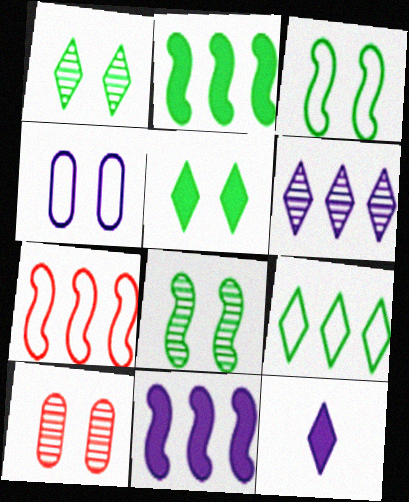[]